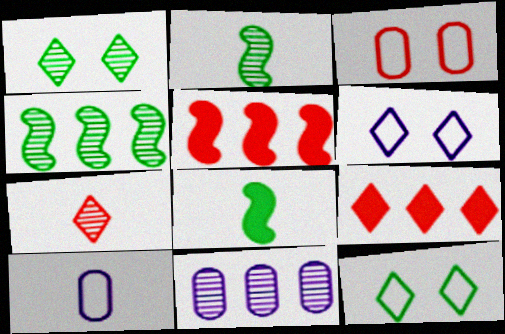[[1, 5, 10], 
[3, 5, 7], 
[7, 8, 10]]